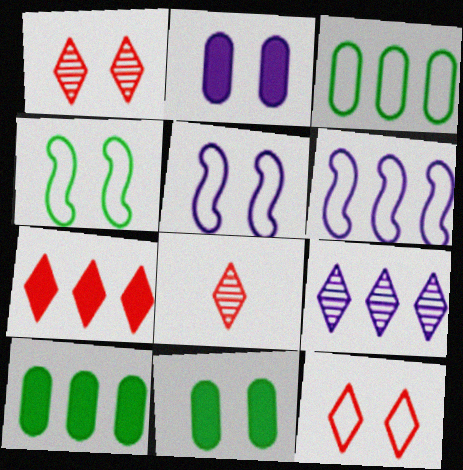[[1, 2, 4], 
[1, 5, 11], 
[5, 8, 10], 
[6, 8, 11], 
[7, 8, 12]]